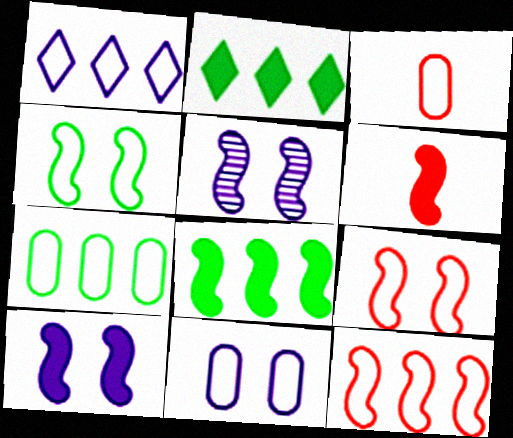[[1, 3, 4], 
[1, 7, 12], 
[2, 3, 5], 
[3, 7, 11], 
[6, 8, 10]]